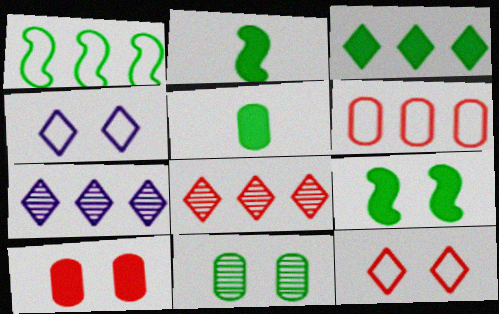[[3, 5, 9]]